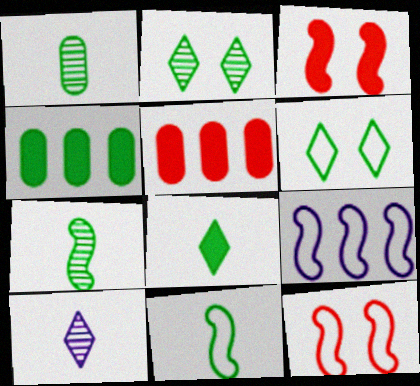[[1, 8, 11], 
[2, 4, 11], 
[3, 7, 9], 
[4, 6, 7], 
[4, 10, 12], 
[9, 11, 12]]